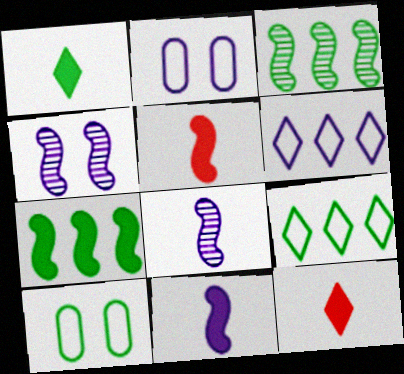[[1, 3, 10], 
[2, 3, 12]]